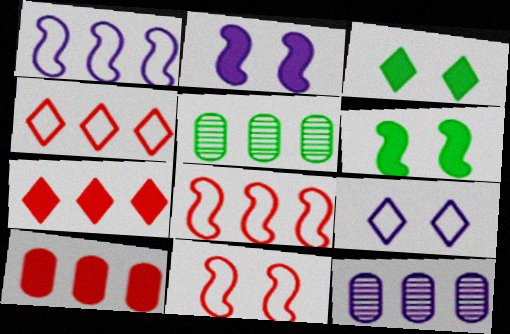[[1, 5, 7]]